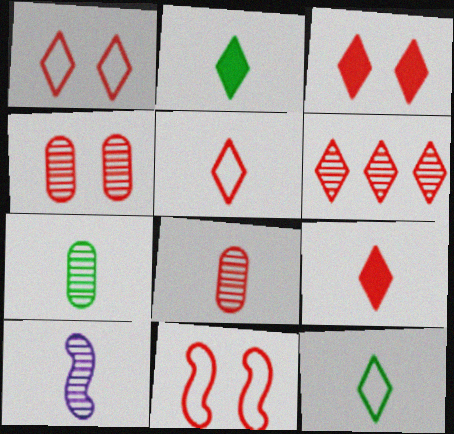[[1, 6, 9], 
[3, 4, 11], 
[3, 5, 6]]